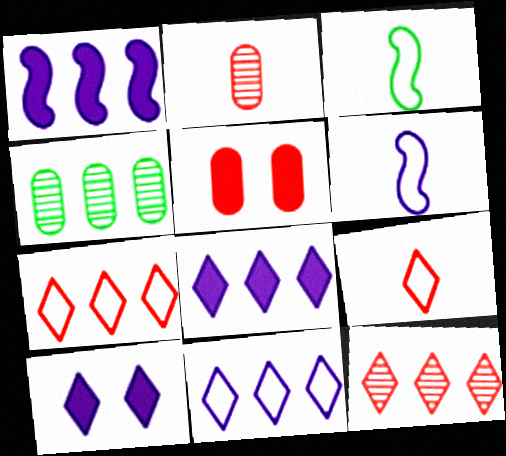[[1, 4, 7]]